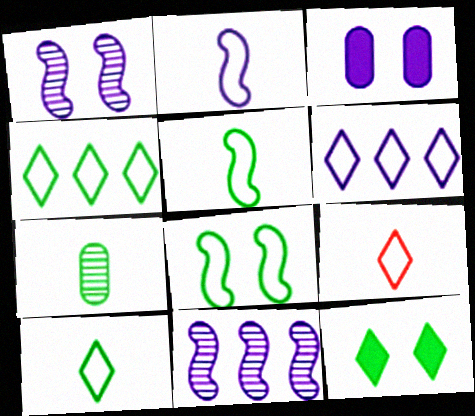[]